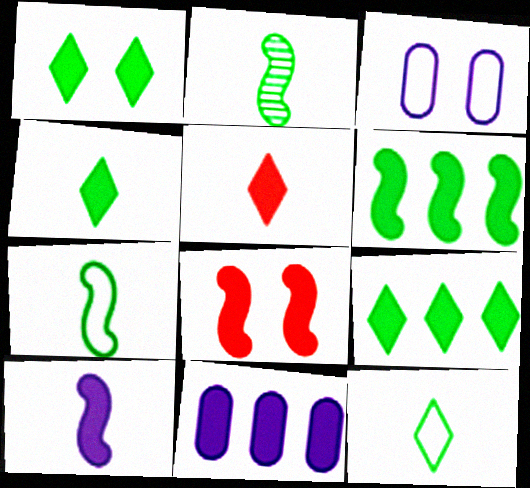[[1, 4, 9], 
[4, 8, 11], 
[6, 8, 10]]